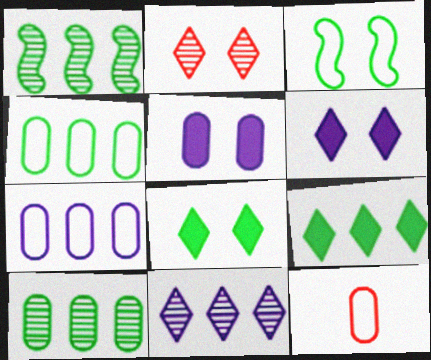[[1, 4, 9], 
[1, 6, 12], 
[2, 3, 5], 
[5, 10, 12]]